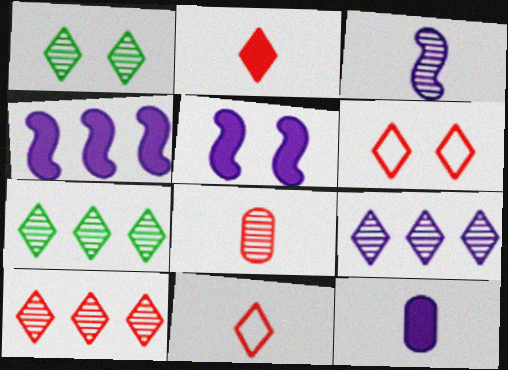[[2, 6, 10], 
[7, 9, 10]]